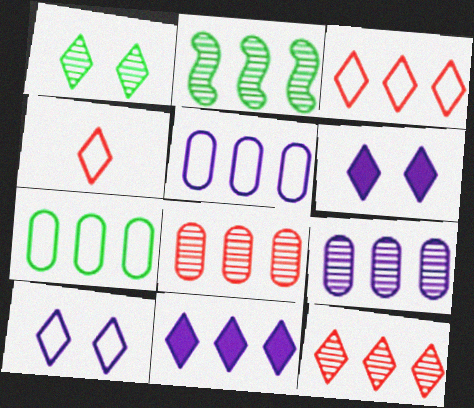[[1, 4, 11], 
[2, 9, 12]]